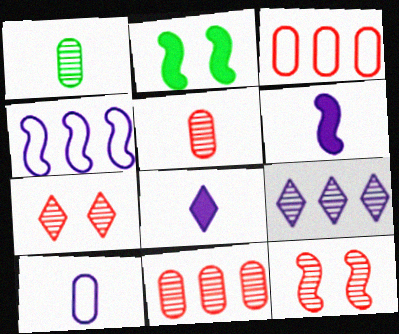[[1, 9, 12]]